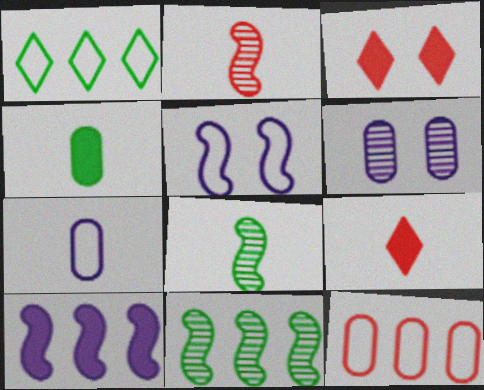[[2, 3, 12], 
[3, 4, 10], 
[3, 7, 11], 
[4, 6, 12], 
[7, 8, 9]]